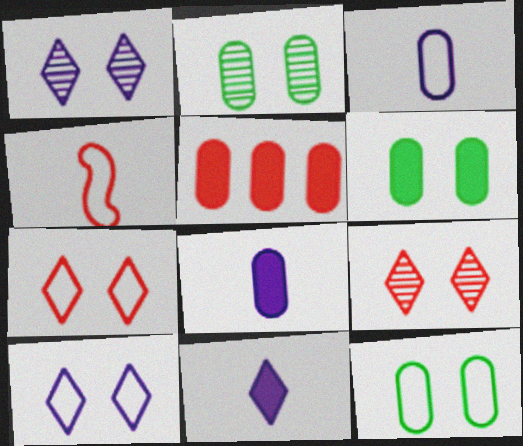[[2, 3, 5], 
[2, 6, 12], 
[4, 5, 9], 
[5, 6, 8]]